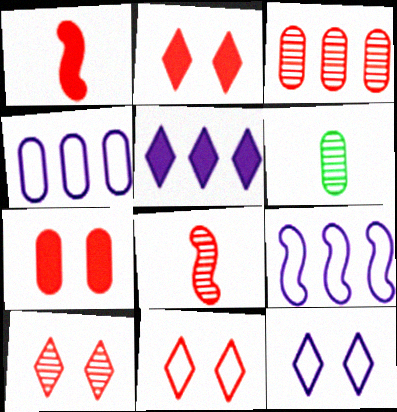[[1, 3, 11], 
[2, 6, 9], 
[2, 10, 11], 
[3, 8, 10], 
[4, 6, 7]]